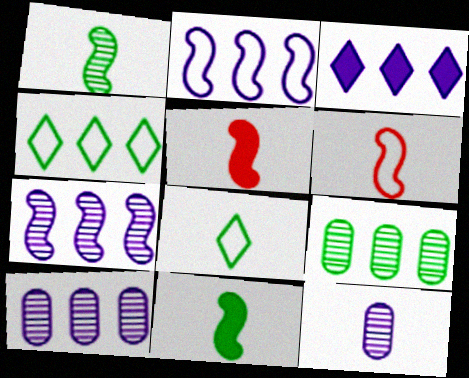[[2, 3, 10], 
[5, 8, 12]]